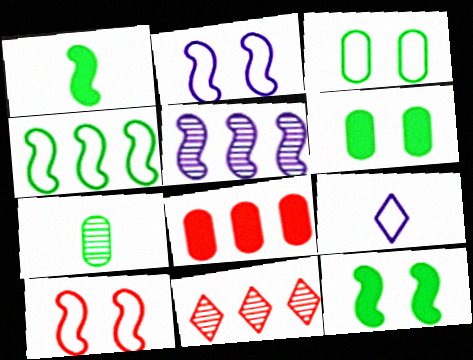[[1, 5, 10]]